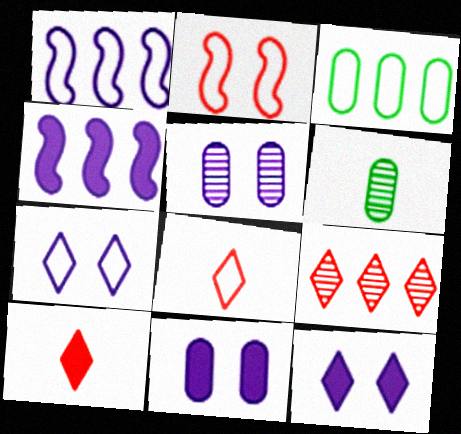[[3, 4, 9]]